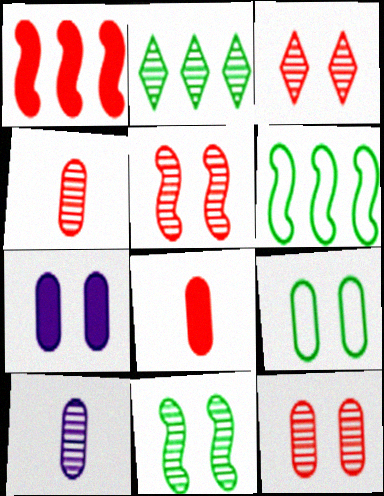[[2, 5, 10], 
[3, 5, 12], 
[7, 9, 12]]